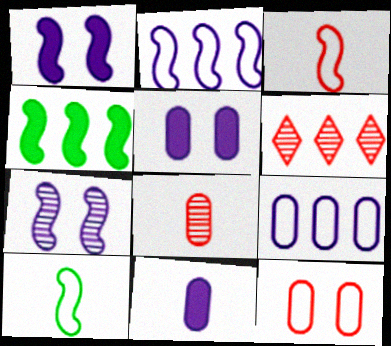[[3, 4, 7], 
[4, 6, 9], 
[5, 6, 10]]